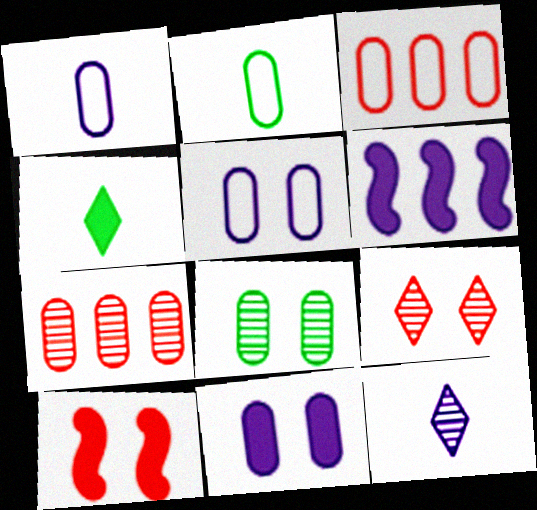[[2, 3, 5], 
[2, 6, 9], 
[2, 7, 11], 
[5, 6, 12]]